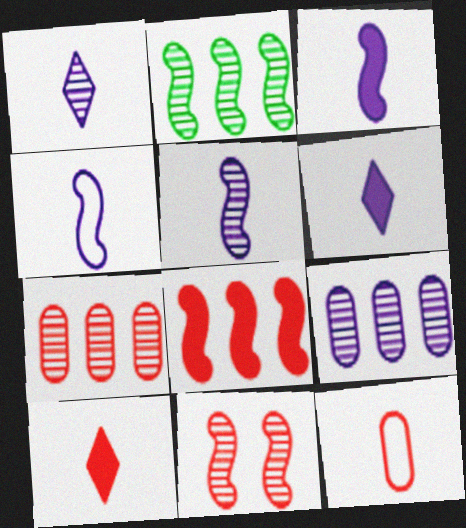[[2, 5, 11], 
[3, 4, 5]]